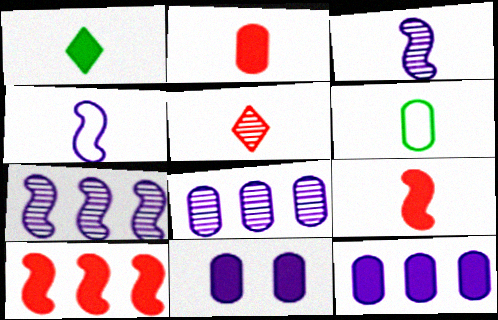[[1, 10, 11]]